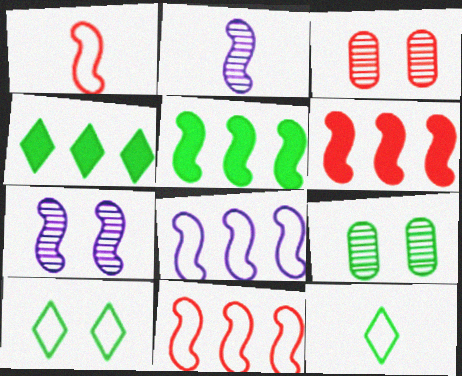[[1, 5, 7], 
[5, 9, 12]]